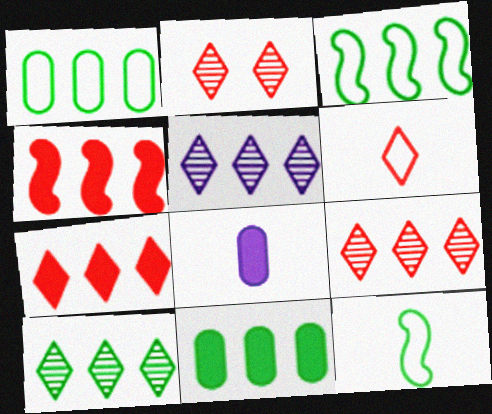[[1, 4, 5], 
[2, 3, 8], 
[2, 6, 7], 
[3, 10, 11], 
[5, 9, 10]]